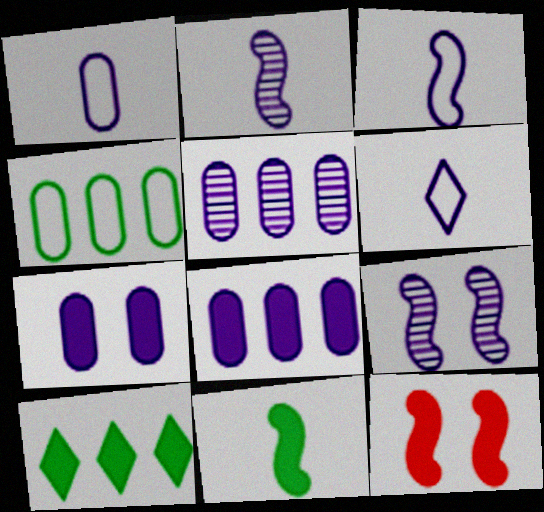[[1, 3, 6], 
[1, 5, 7], 
[6, 8, 9]]